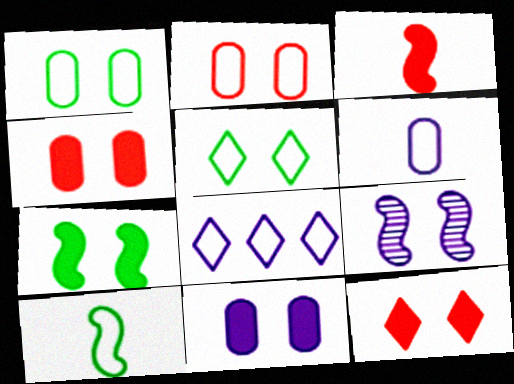[[1, 9, 12], 
[2, 8, 10], 
[4, 5, 9], 
[7, 11, 12]]